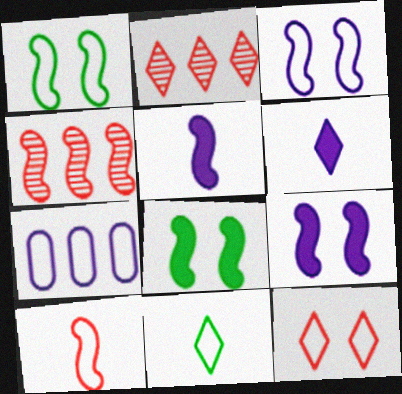[[1, 4, 5]]